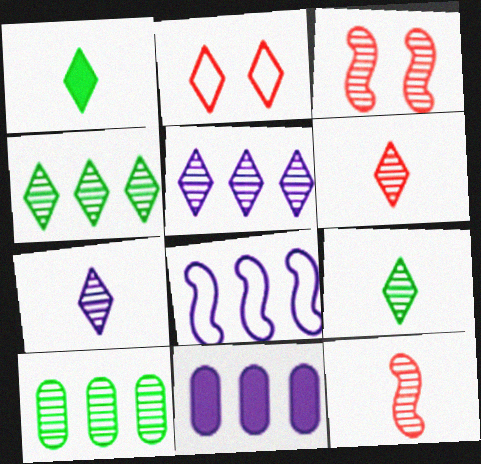[[1, 2, 5], 
[3, 7, 10], 
[5, 8, 11], 
[6, 7, 9]]